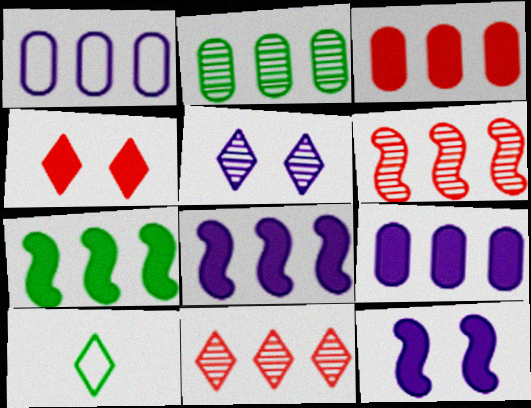[[1, 2, 3], 
[1, 7, 11]]